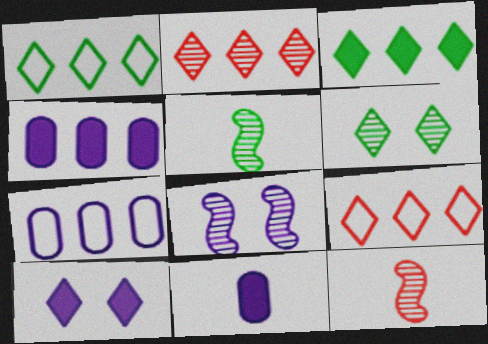[]